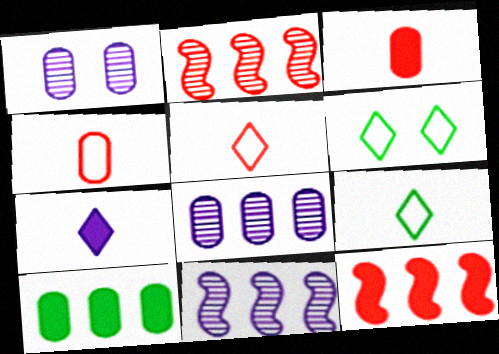[[1, 4, 10], 
[1, 9, 12], 
[3, 6, 11]]